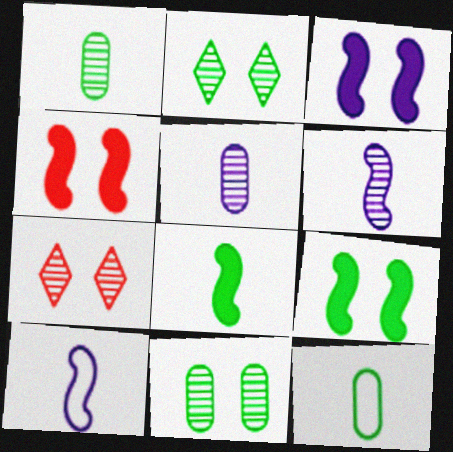[[3, 4, 9]]